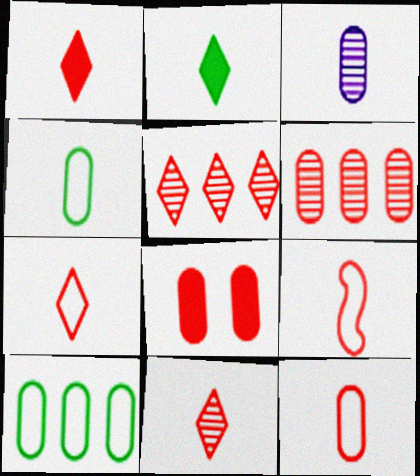[[1, 7, 11], 
[2, 3, 9], 
[3, 8, 10], 
[5, 8, 9], 
[6, 8, 12], 
[7, 9, 12]]